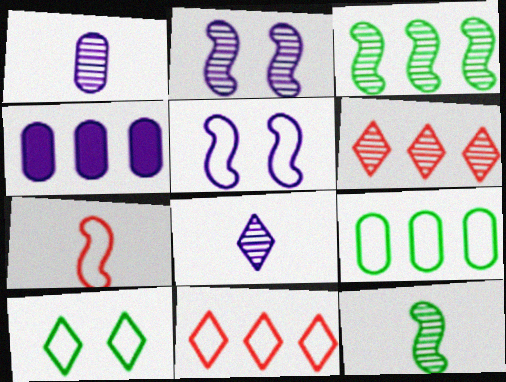[[3, 4, 11], 
[4, 5, 8]]